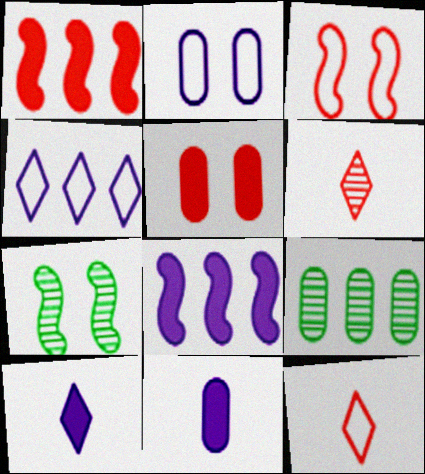[[1, 4, 9], 
[3, 9, 10]]